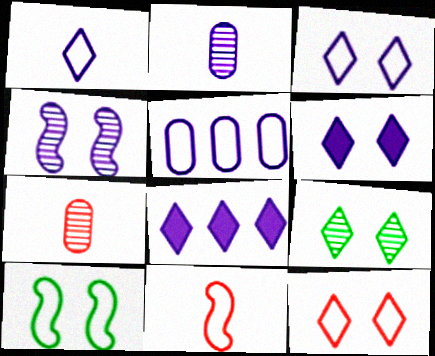[[6, 9, 12], 
[7, 8, 10]]